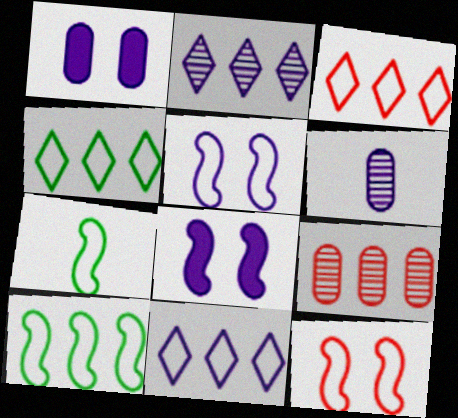[[3, 4, 11], 
[6, 8, 11]]